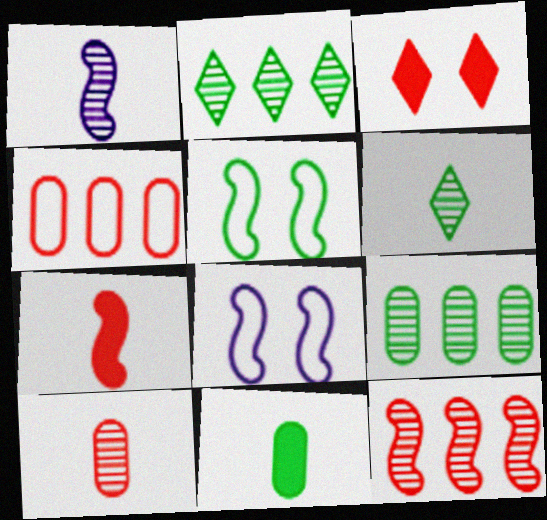[[1, 6, 10], 
[2, 5, 11]]